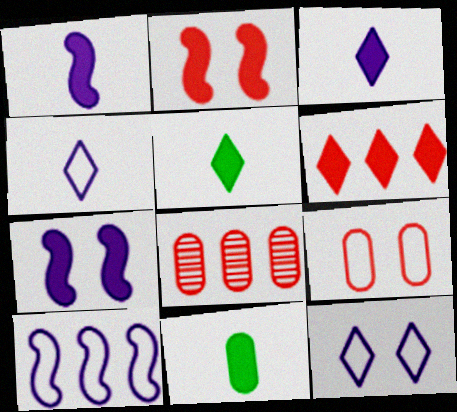[[6, 7, 11]]